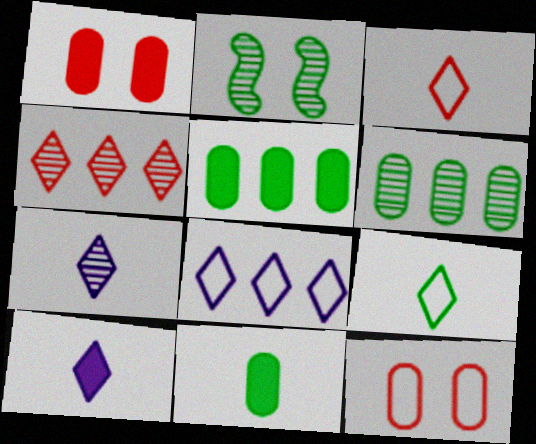[[2, 5, 9]]